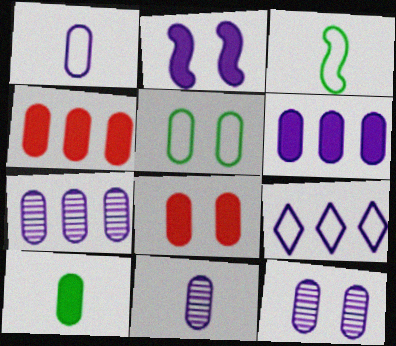[[1, 6, 12], 
[2, 9, 11], 
[4, 5, 11], 
[5, 8, 12], 
[6, 8, 10], 
[7, 11, 12]]